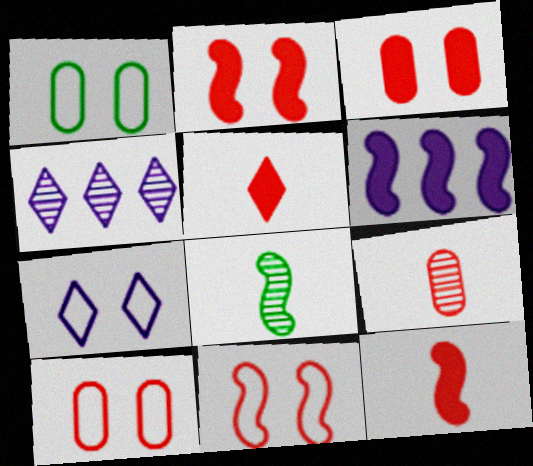[[1, 4, 12], 
[1, 7, 11], 
[6, 8, 11]]